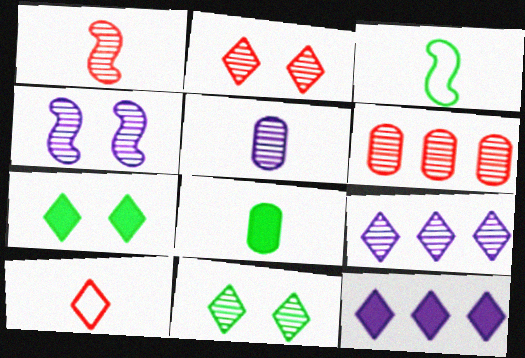[[1, 2, 6], 
[4, 5, 9], 
[7, 9, 10], 
[10, 11, 12]]